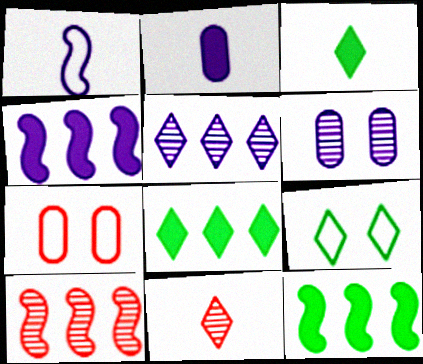[[2, 9, 10]]